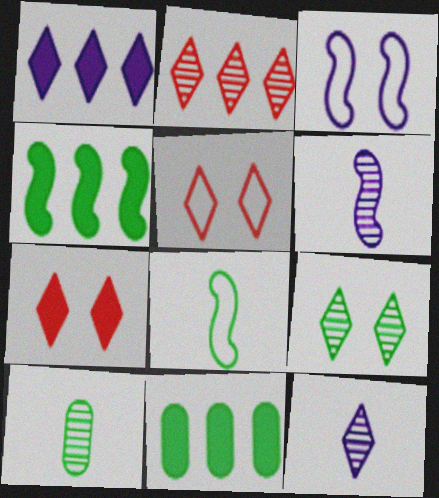[[2, 9, 12], 
[5, 6, 11], 
[8, 9, 11]]